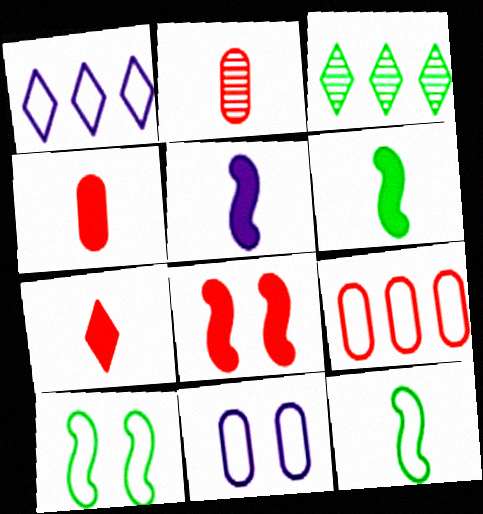[]